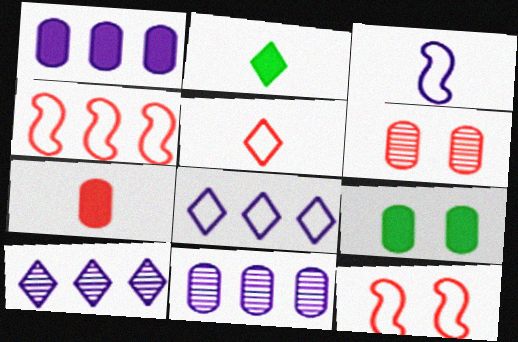[[1, 7, 9], 
[2, 11, 12]]